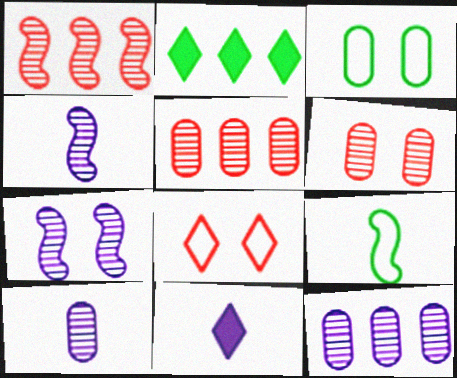[[1, 3, 11]]